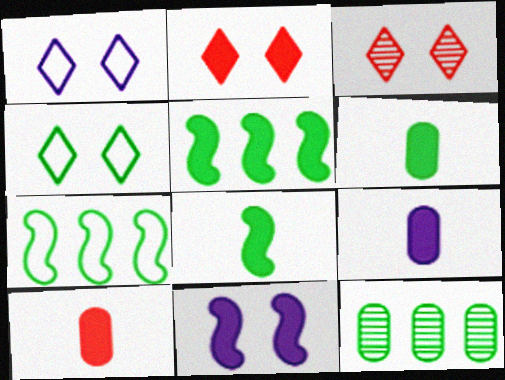[[2, 5, 9], 
[3, 7, 9], 
[4, 8, 12], 
[6, 9, 10]]